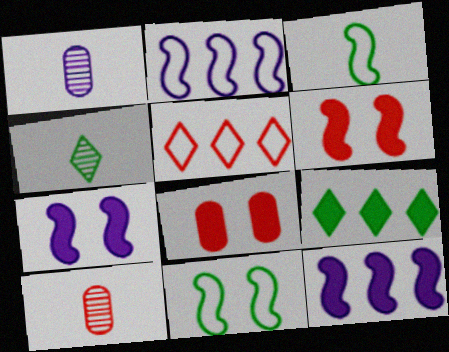[[2, 4, 8], 
[5, 6, 10]]